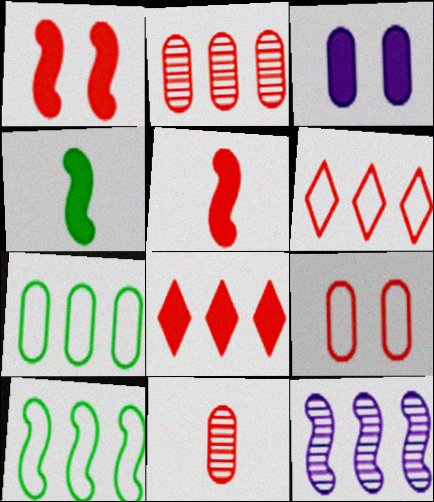[[1, 6, 11], 
[3, 4, 8], 
[3, 7, 11], 
[7, 8, 12]]